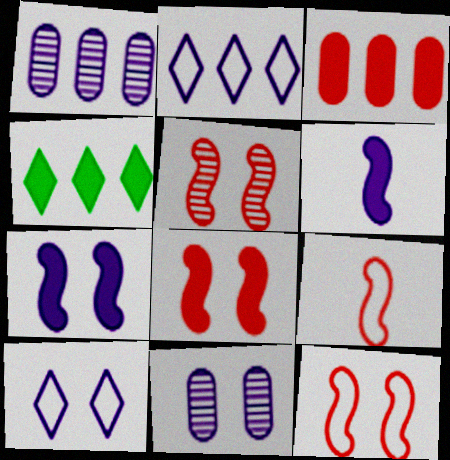[[1, 6, 10], 
[2, 6, 11], 
[4, 9, 11], 
[5, 8, 12], 
[7, 10, 11]]